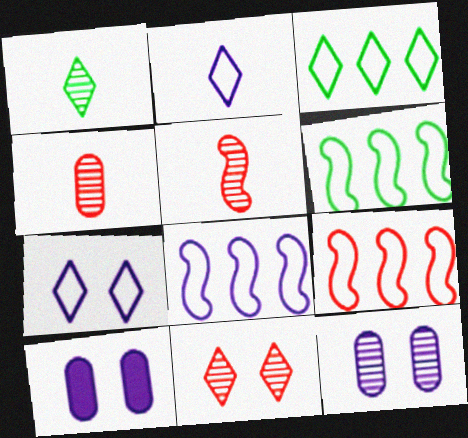[[1, 9, 10], 
[3, 5, 10], 
[6, 8, 9]]